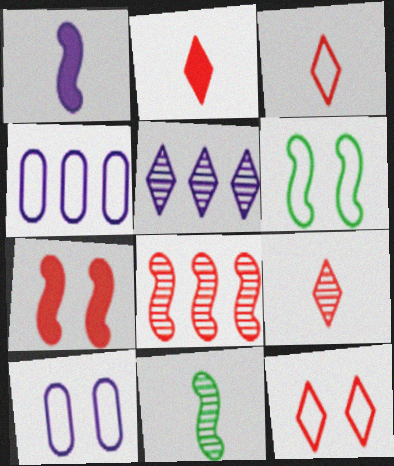[[1, 5, 10], 
[1, 6, 8], 
[2, 3, 9], 
[3, 4, 6], 
[6, 10, 12]]